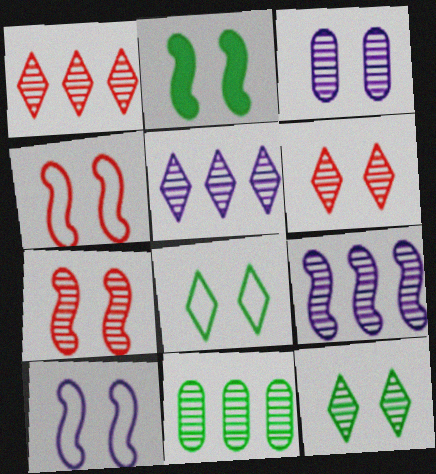[[1, 9, 11], 
[2, 7, 10], 
[3, 7, 12]]